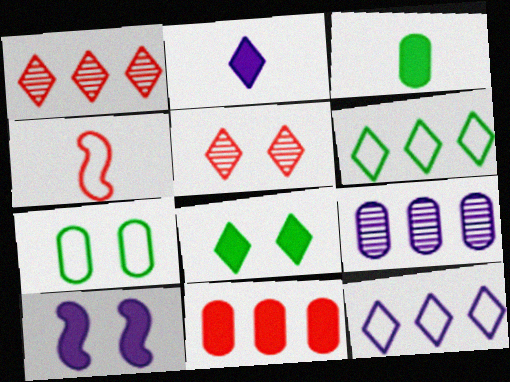[[2, 5, 6], 
[4, 5, 11], 
[4, 7, 12], 
[4, 8, 9], 
[5, 7, 10]]